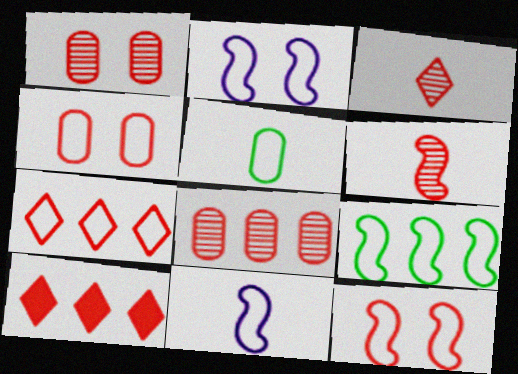[[2, 5, 7], 
[4, 6, 10], 
[9, 11, 12]]